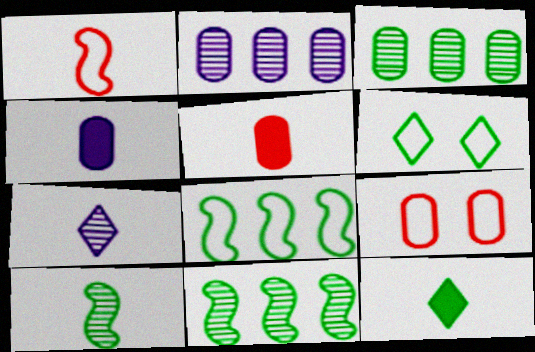[[3, 4, 9]]